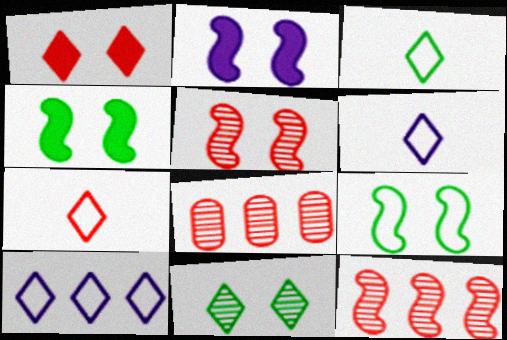[[2, 3, 8], 
[2, 5, 9], 
[3, 6, 7], 
[4, 6, 8]]